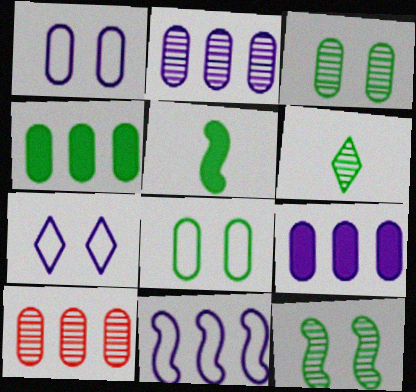[[5, 7, 10]]